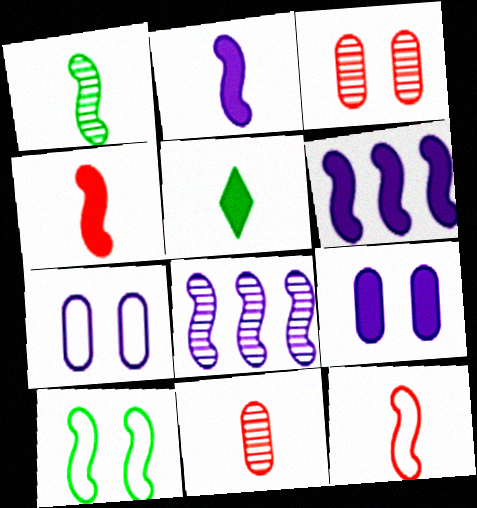[[1, 2, 12], 
[4, 8, 10]]